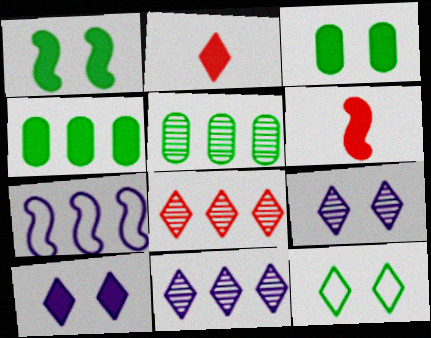[[2, 11, 12], 
[4, 6, 10], 
[4, 7, 8]]